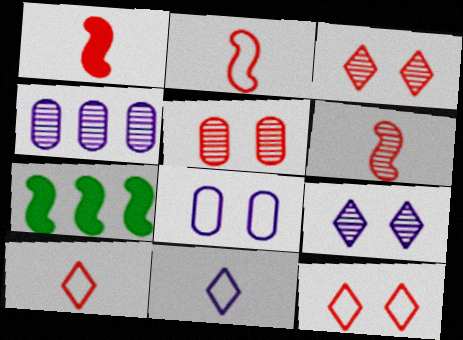[[1, 2, 6], 
[5, 7, 11]]